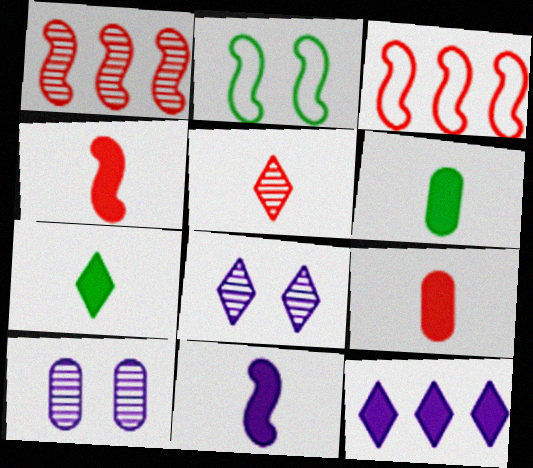[[1, 2, 11], 
[3, 6, 8], 
[3, 7, 10], 
[7, 9, 11]]